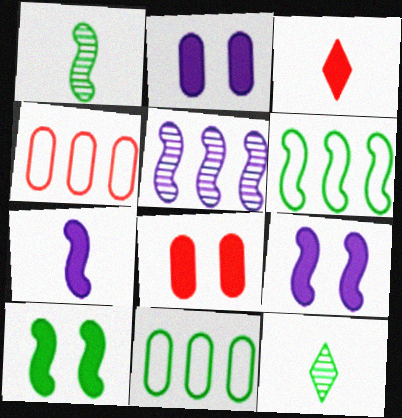[[1, 6, 10], 
[4, 9, 12], 
[10, 11, 12]]